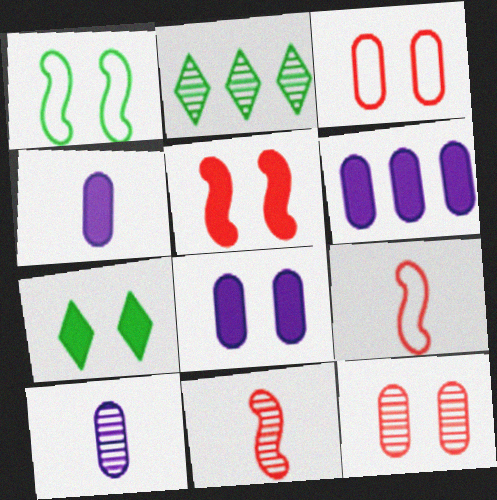[[2, 8, 9], 
[4, 6, 8], 
[5, 7, 8]]